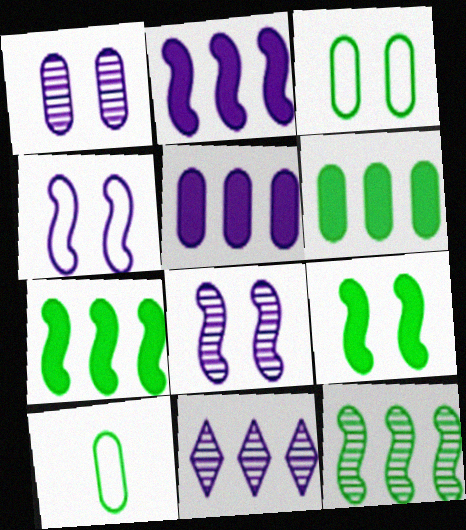[]